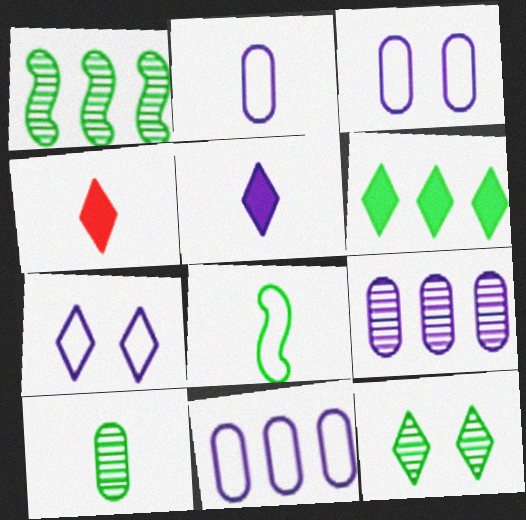[[1, 3, 4], 
[1, 10, 12], 
[2, 3, 11]]